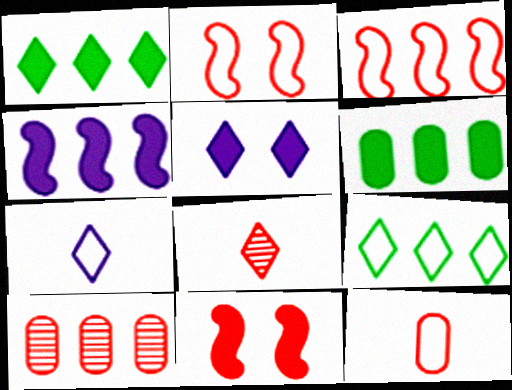[[4, 9, 10], 
[5, 8, 9]]